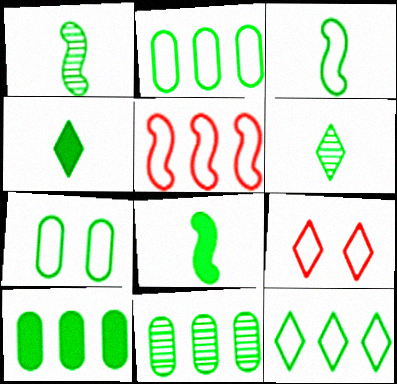[[1, 3, 8], 
[2, 10, 11], 
[3, 7, 12]]